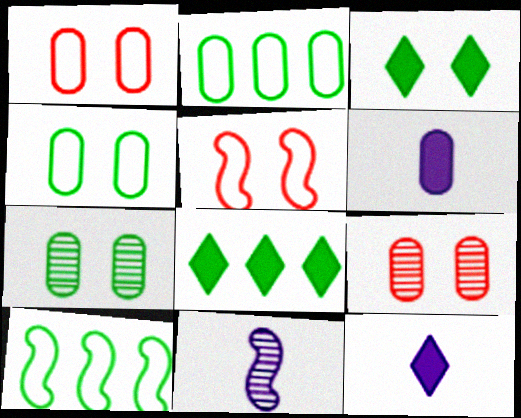[[1, 8, 11], 
[2, 6, 9], 
[9, 10, 12]]